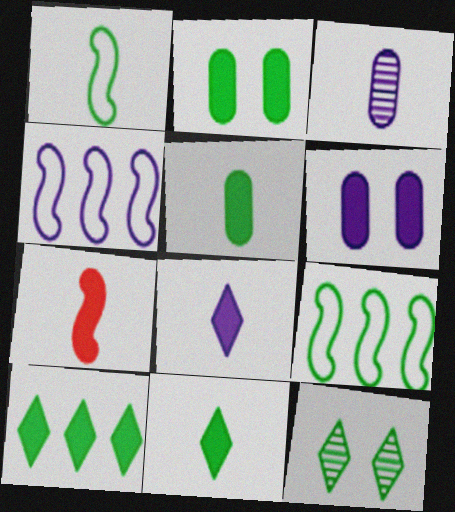[[5, 7, 8], 
[5, 9, 12], 
[6, 7, 10]]